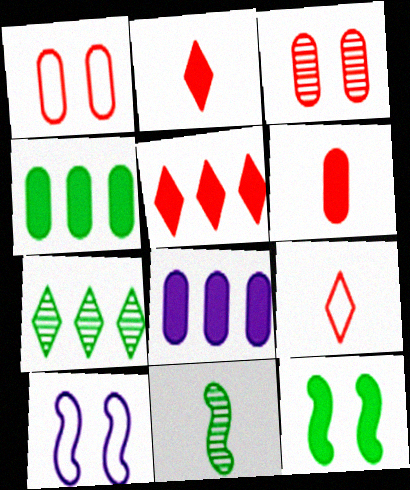[[2, 8, 12], 
[6, 7, 10]]